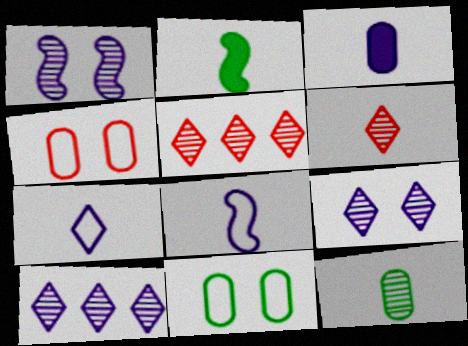[[1, 5, 12], 
[2, 4, 10]]